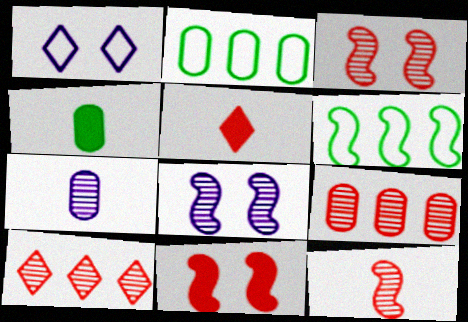[[2, 5, 8]]